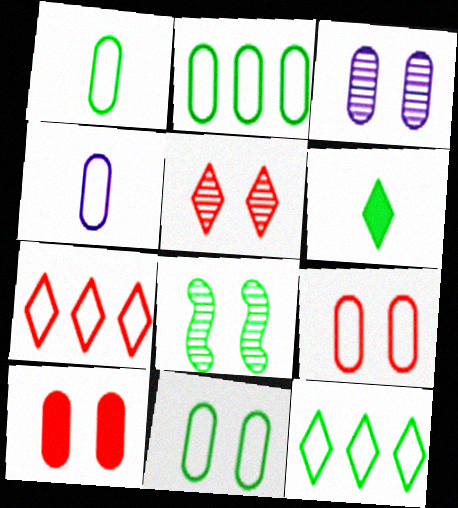[[1, 2, 11], 
[2, 4, 9], 
[2, 6, 8], 
[3, 5, 8], 
[3, 10, 11]]